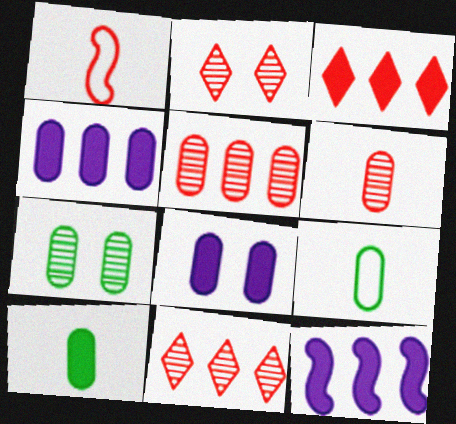[[2, 9, 12], 
[5, 8, 9]]